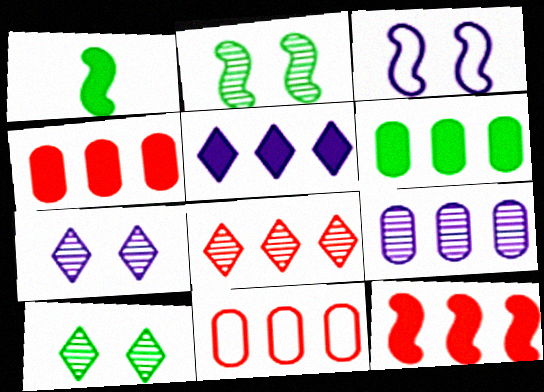[[1, 7, 11], 
[5, 6, 12], 
[6, 9, 11], 
[8, 11, 12]]